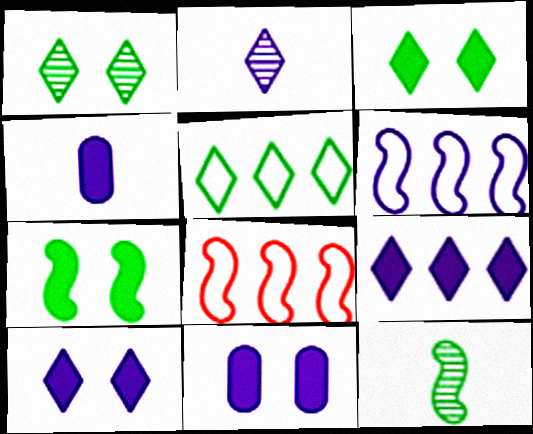[[1, 4, 8], 
[2, 6, 11]]